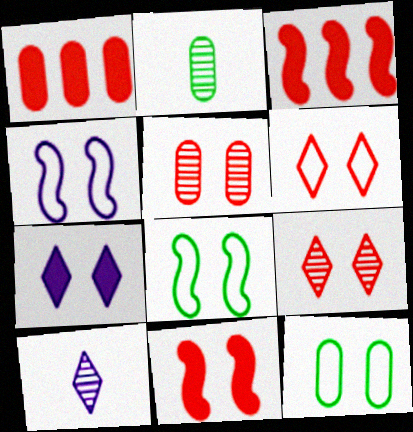[[1, 8, 10], 
[3, 10, 12], 
[4, 6, 12], 
[5, 6, 11], 
[5, 7, 8]]